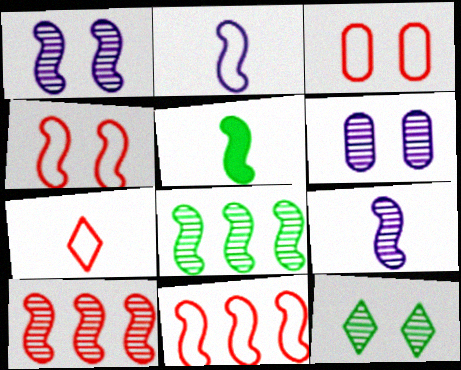[[1, 5, 11], 
[3, 7, 11]]